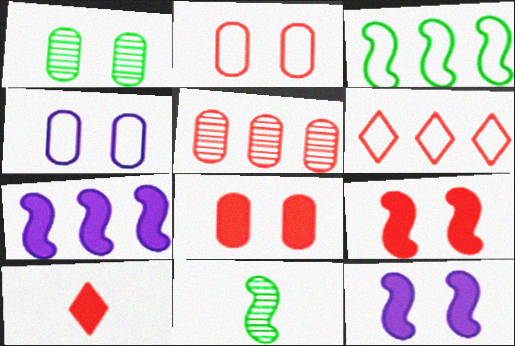[[1, 4, 8]]